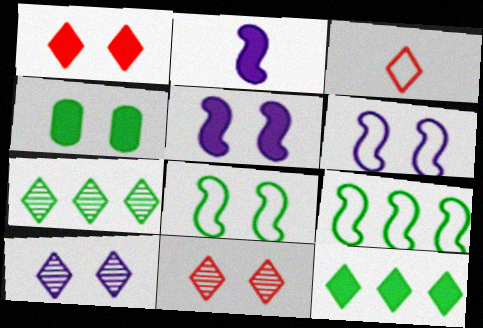[[1, 4, 5], 
[3, 10, 12], 
[4, 6, 11]]